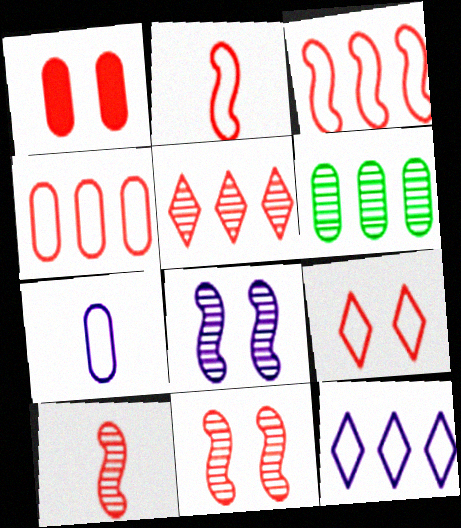[[1, 2, 5], 
[1, 6, 7], 
[1, 9, 11], 
[2, 4, 9]]